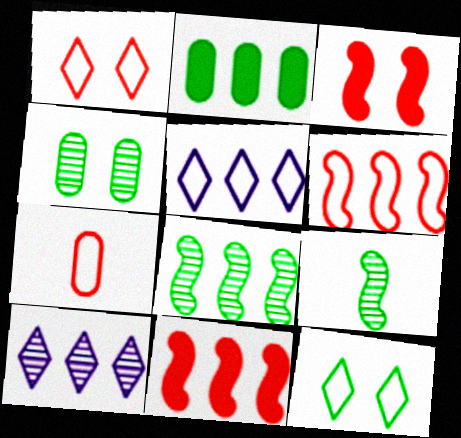[[1, 6, 7], 
[2, 6, 10], 
[2, 9, 12]]